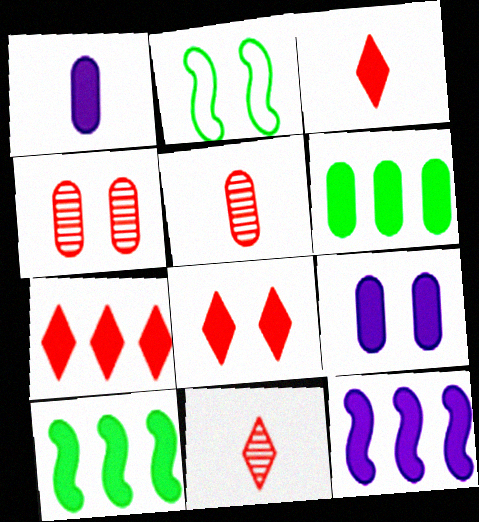[[1, 8, 10], 
[3, 7, 8], 
[3, 9, 10], 
[6, 7, 12]]